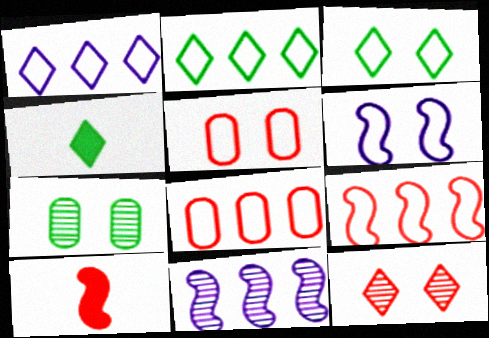[[1, 4, 12], 
[1, 7, 10], 
[3, 5, 6], 
[4, 5, 11], 
[8, 10, 12]]